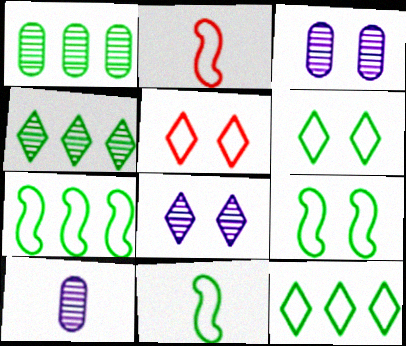[[7, 9, 11]]